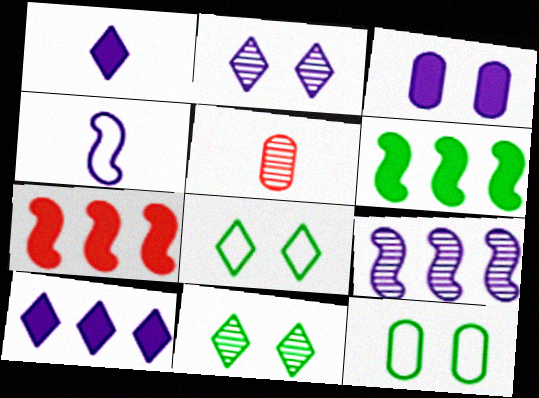[[5, 9, 11]]